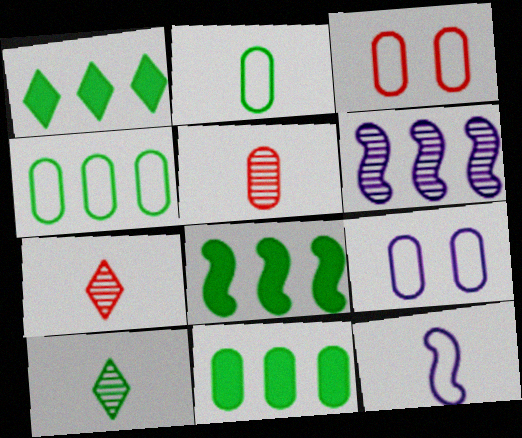[[1, 8, 11], 
[5, 9, 11], 
[7, 8, 9]]